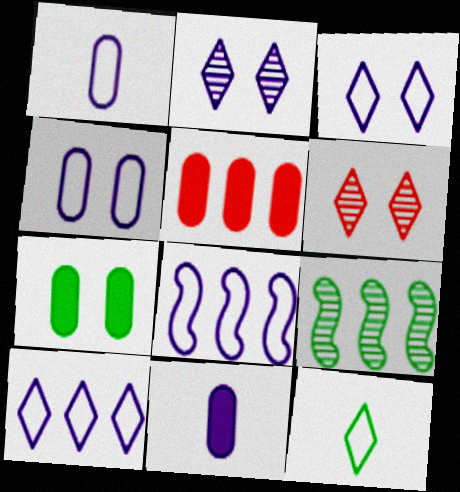[[1, 3, 8], 
[2, 8, 11], 
[5, 7, 11], 
[5, 9, 10], 
[7, 9, 12]]